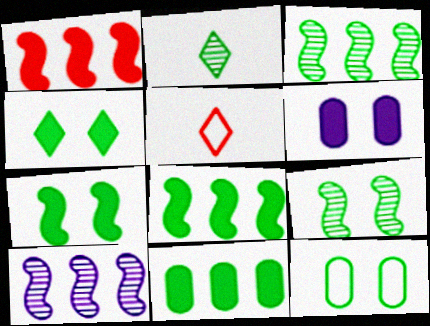[[2, 8, 12], 
[3, 5, 6], 
[4, 9, 12]]